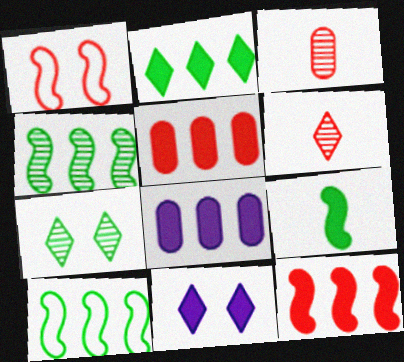[[1, 5, 6], 
[2, 8, 12], 
[3, 10, 11], 
[5, 9, 11]]